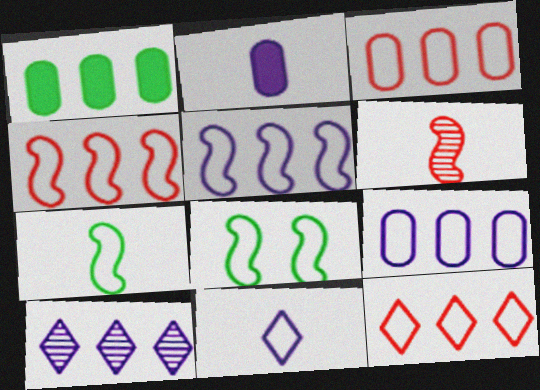[[1, 4, 10], 
[3, 4, 12], 
[3, 8, 11]]